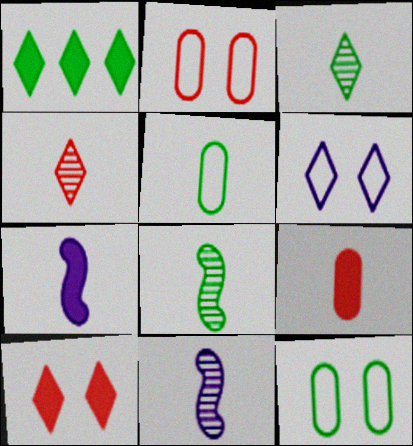[[1, 2, 11], 
[1, 4, 6], 
[1, 8, 12], 
[4, 5, 7]]